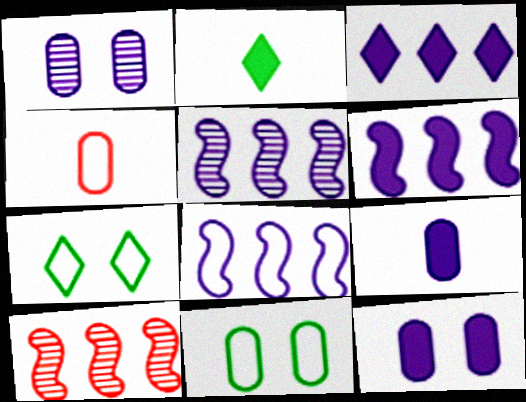[[4, 7, 8], 
[5, 6, 8], 
[7, 9, 10]]